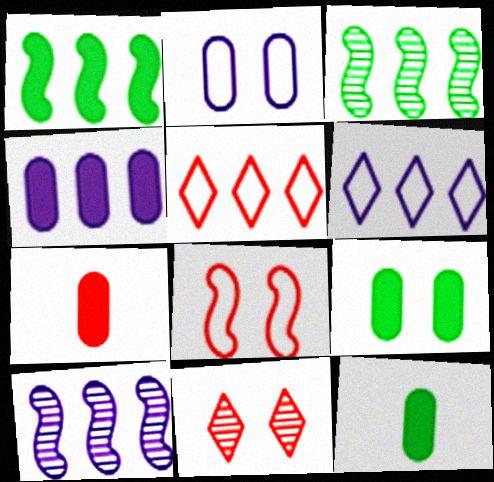[[3, 4, 5], 
[4, 6, 10], 
[4, 7, 9]]